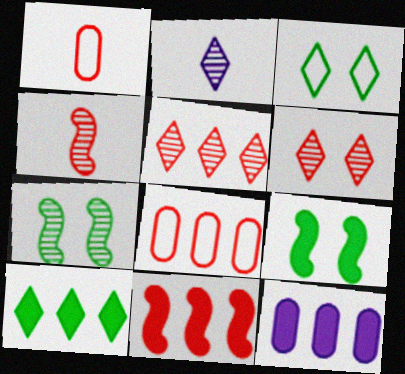[[1, 6, 11], 
[2, 8, 9], 
[3, 4, 12], 
[5, 8, 11], 
[10, 11, 12]]